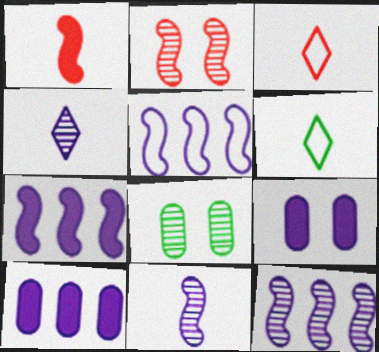[[2, 6, 10], 
[3, 7, 8], 
[4, 5, 9], 
[5, 7, 12]]